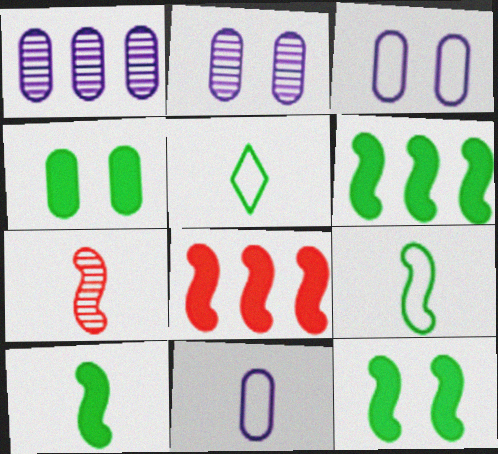[[2, 5, 8], 
[6, 10, 12]]